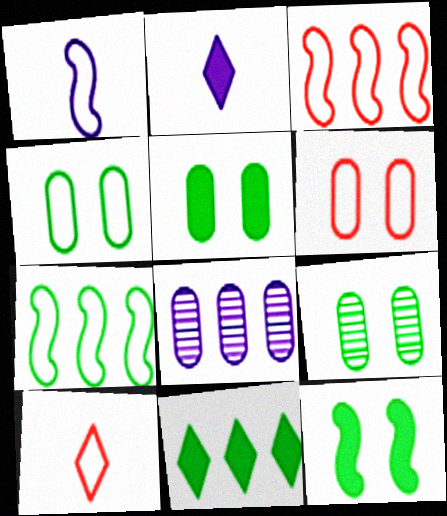[[2, 3, 9], 
[3, 6, 10], 
[3, 8, 11], 
[4, 5, 9], 
[8, 10, 12]]